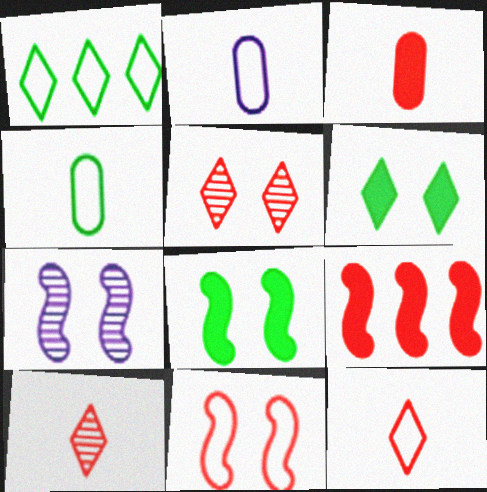[[1, 2, 11], 
[1, 3, 7], 
[7, 8, 11]]